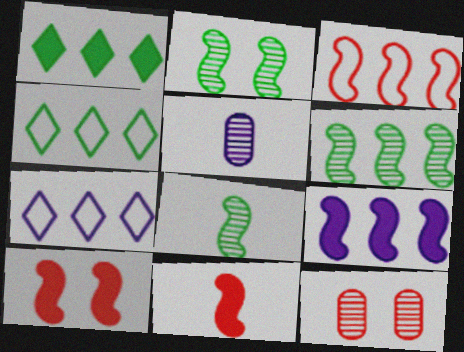[[2, 6, 8], 
[3, 6, 9], 
[4, 5, 10]]